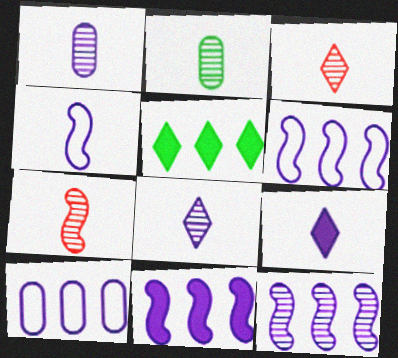[[1, 4, 9], 
[2, 7, 8], 
[6, 11, 12]]